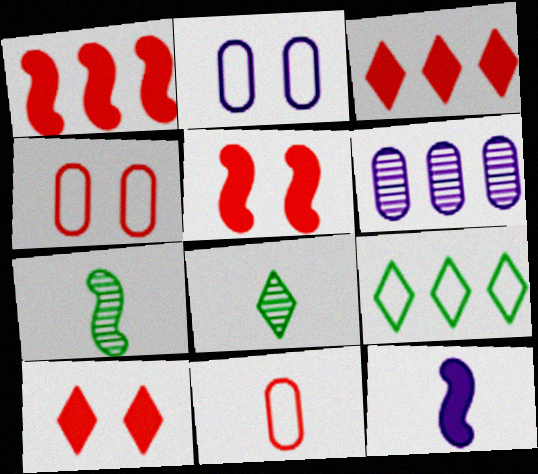[[1, 2, 8], 
[1, 6, 9], 
[2, 3, 7], 
[8, 11, 12]]